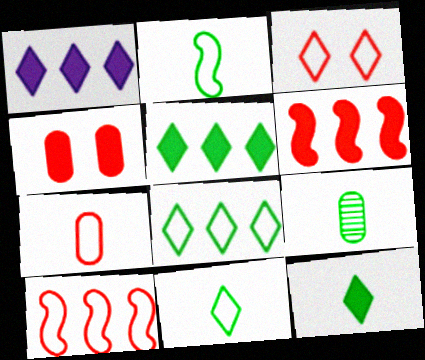[[2, 9, 12], 
[3, 7, 10]]